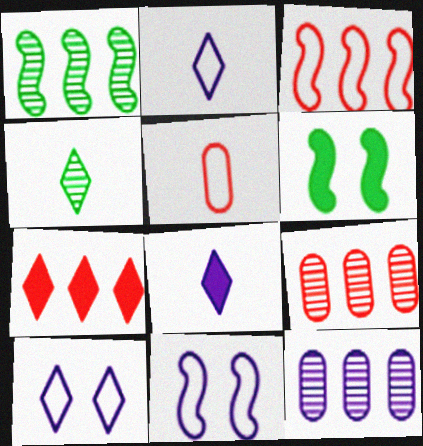[[2, 6, 9], 
[3, 7, 9], 
[4, 7, 10], 
[8, 11, 12]]